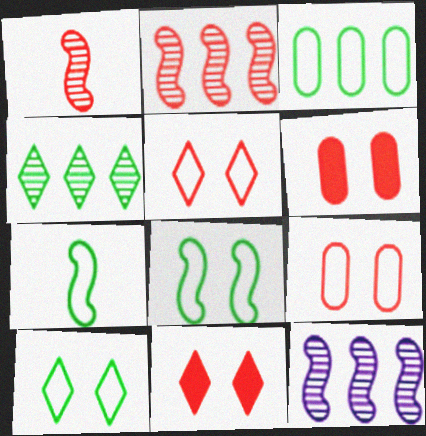[[3, 7, 10]]